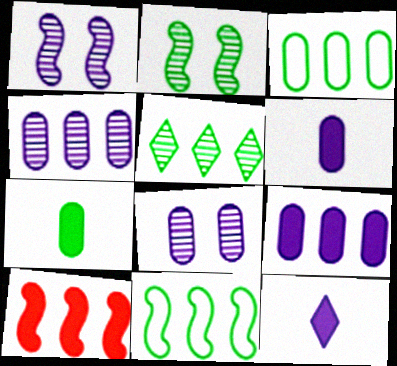[]